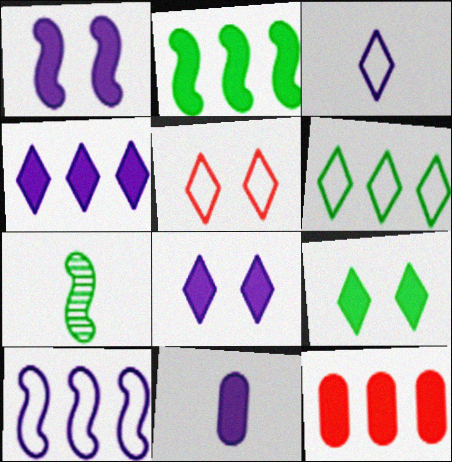[[1, 4, 11], 
[2, 4, 12], 
[3, 5, 6]]